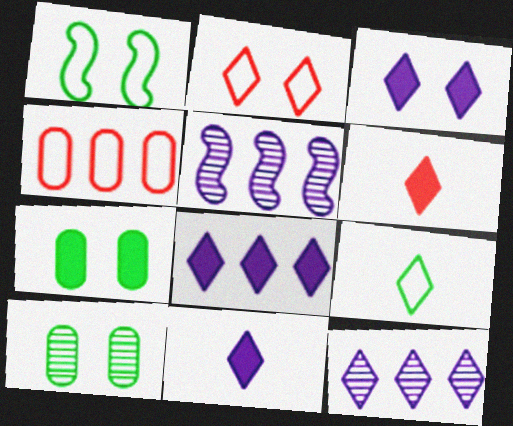[[3, 8, 11]]